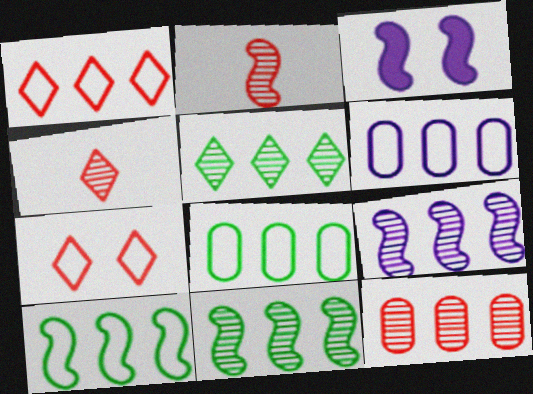[[1, 6, 10], 
[2, 3, 10], 
[3, 4, 8], 
[5, 9, 12]]